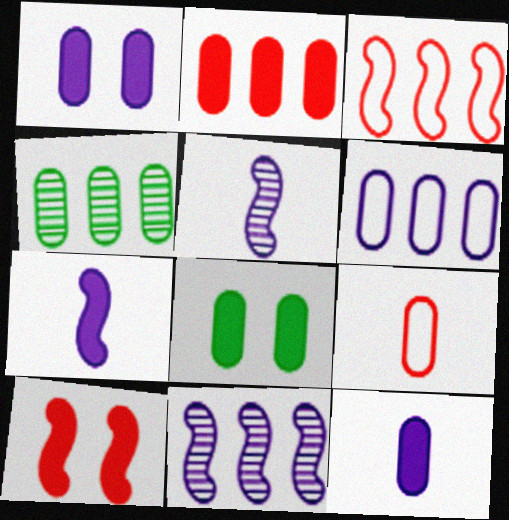[[1, 4, 9], 
[2, 4, 6], 
[2, 8, 12]]